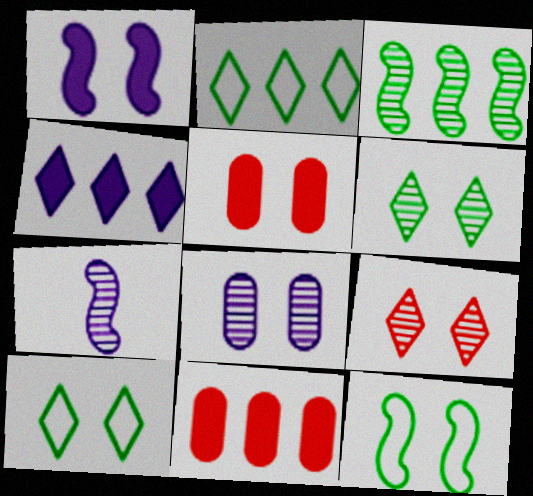[[2, 5, 7], 
[7, 10, 11]]